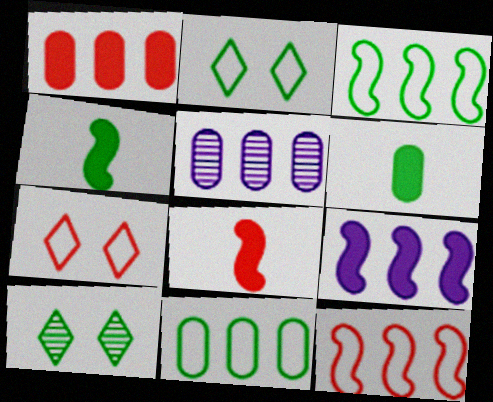[[1, 5, 11], 
[2, 5, 8], 
[3, 6, 10], 
[4, 5, 7], 
[4, 10, 11]]